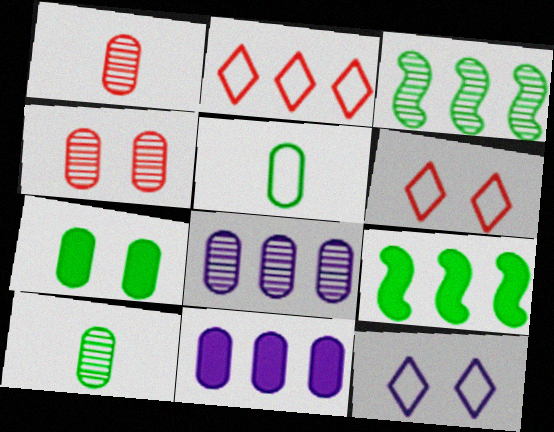[[1, 9, 12], 
[2, 3, 11], 
[2, 8, 9], 
[4, 5, 11], 
[4, 8, 10]]